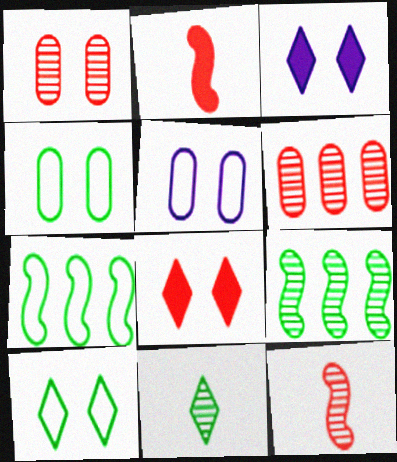[]